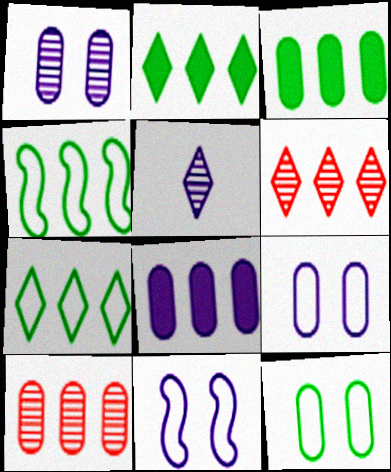[[4, 6, 8], 
[5, 8, 11]]